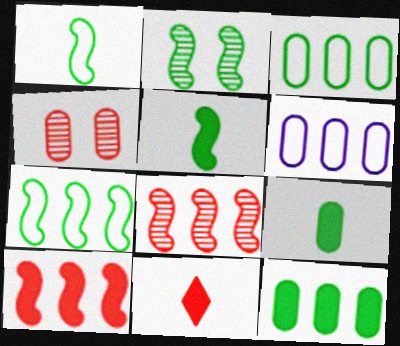[[2, 5, 7], 
[2, 6, 11], 
[4, 6, 9]]